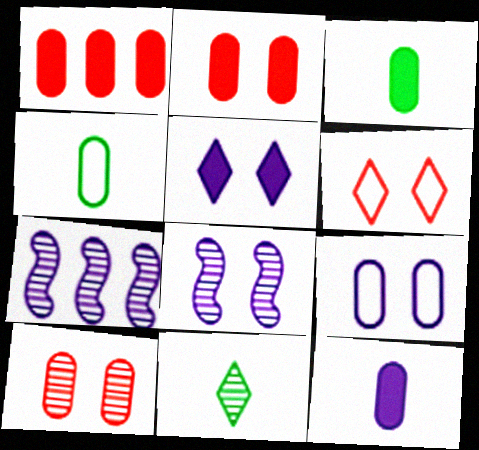[[3, 6, 7], 
[5, 8, 9], 
[7, 10, 11]]